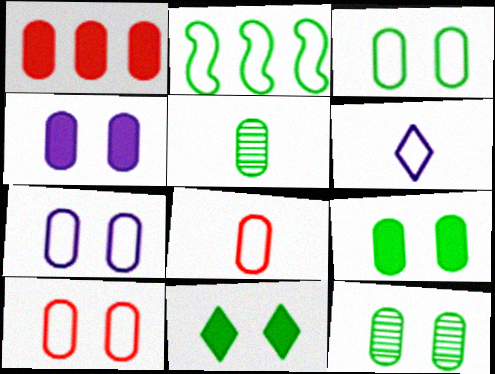[[1, 5, 7], 
[2, 5, 11], 
[2, 6, 10], 
[3, 7, 10], 
[3, 9, 12], 
[4, 10, 12]]